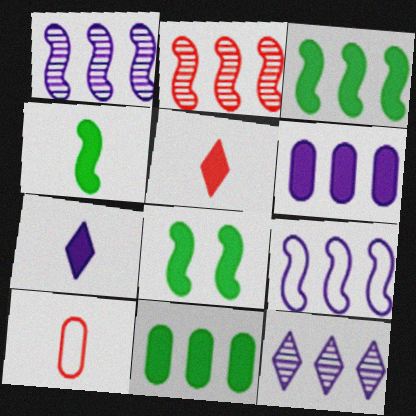[[2, 3, 9], 
[3, 4, 8], 
[5, 6, 8], 
[6, 9, 12], 
[8, 10, 12]]